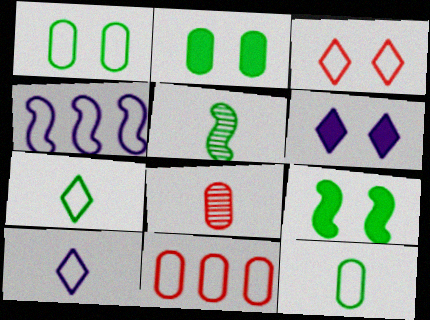[[3, 4, 12], 
[5, 6, 11]]